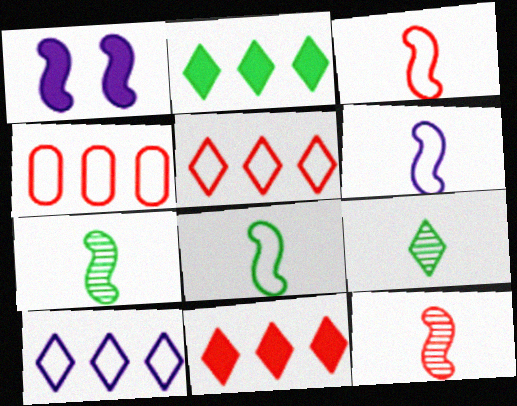[[1, 4, 9], 
[3, 6, 8]]